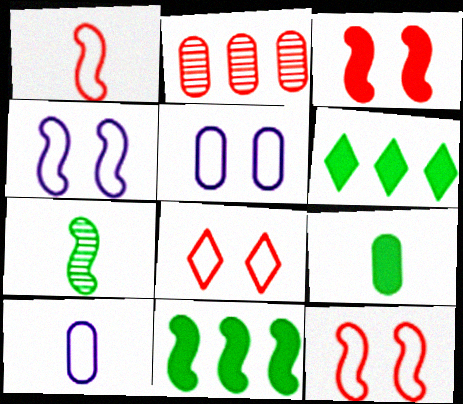[[2, 5, 9]]